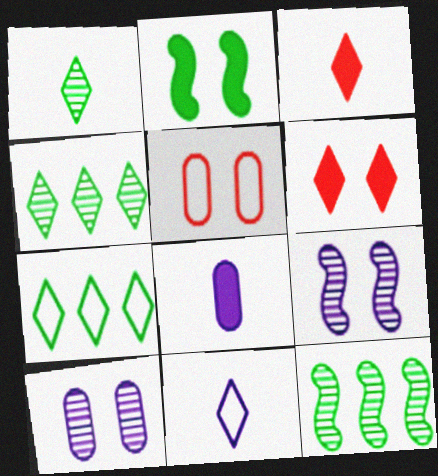[[1, 3, 11], 
[4, 6, 11]]